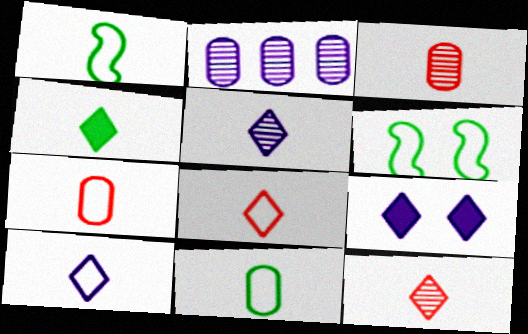[[1, 7, 10], 
[4, 5, 8], 
[4, 10, 12]]